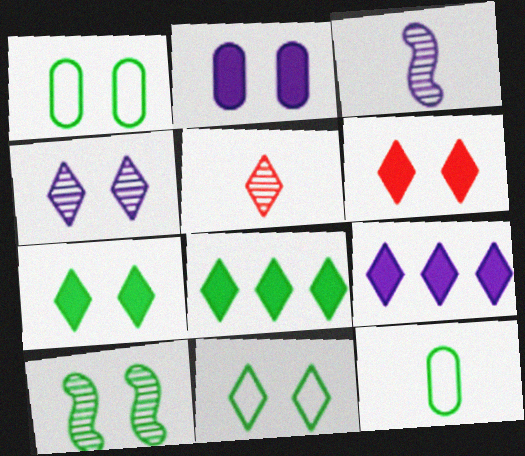[[1, 7, 10], 
[4, 6, 11], 
[5, 9, 11], 
[8, 10, 12]]